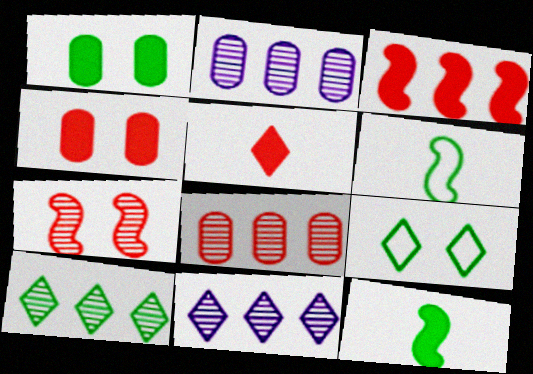[[1, 6, 10], 
[3, 4, 5], 
[4, 6, 11], 
[5, 9, 11]]